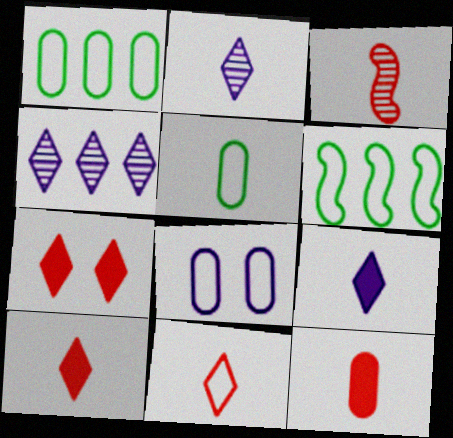[[3, 5, 9], 
[3, 11, 12], 
[6, 8, 11]]